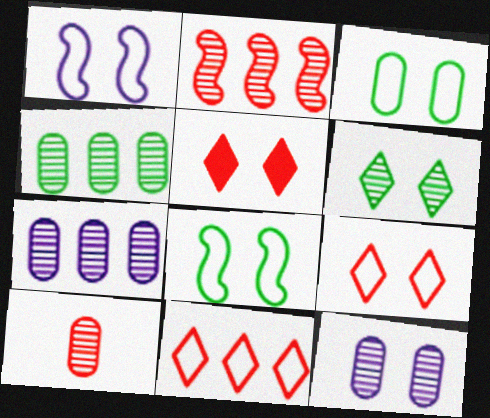[[1, 3, 9], 
[4, 10, 12], 
[5, 8, 12]]